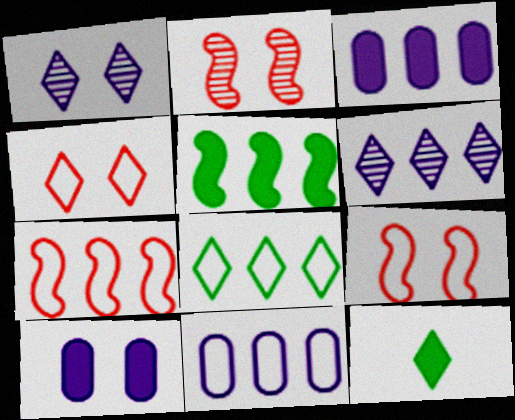[[2, 11, 12], 
[4, 6, 12], 
[7, 8, 11]]